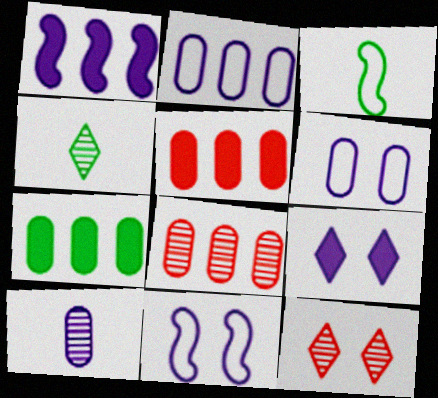[[2, 7, 8], 
[3, 8, 9], 
[4, 5, 11]]